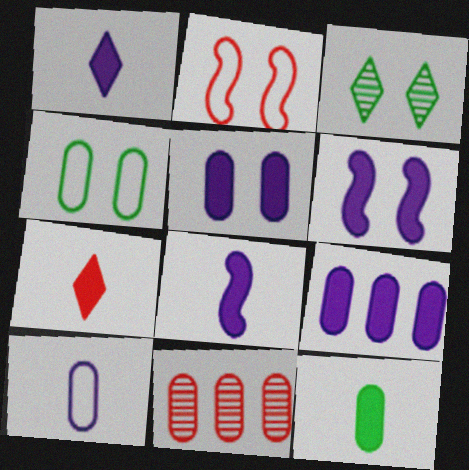[[1, 6, 9], 
[2, 3, 5], 
[2, 7, 11], 
[7, 8, 12]]